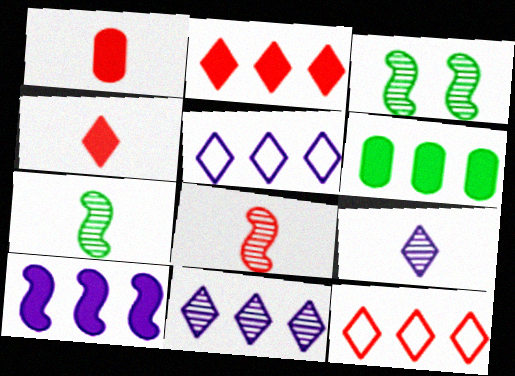[[1, 3, 5], 
[2, 6, 10]]